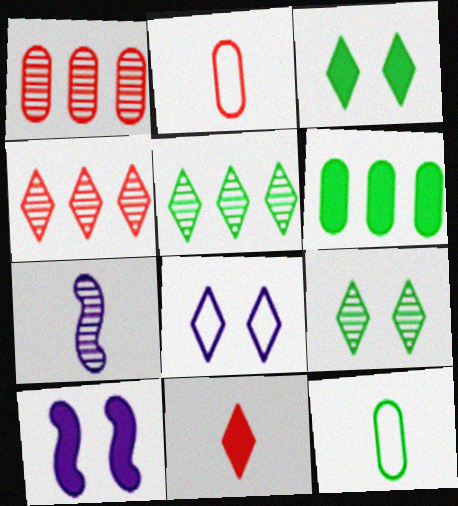[[1, 7, 9], 
[2, 5, 10], 
[4, 10, 12], 
[5, 8, 11], 
[6, 10, 11], 
[7, 11, 12]]